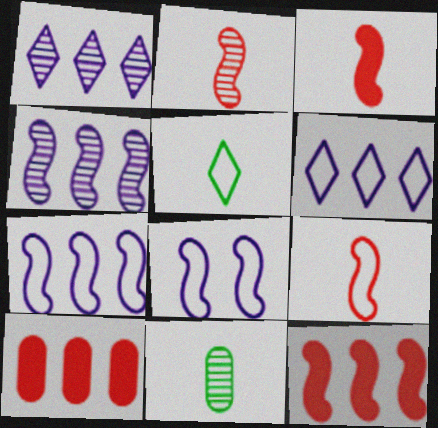[[2, 3, 9]]